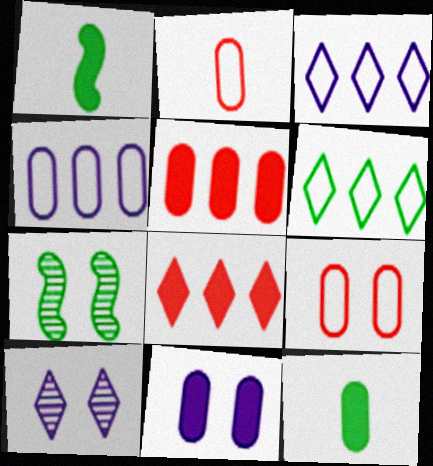[[1, 8, 11], 
[5, 11, 12], 
[6, 7, 12]]